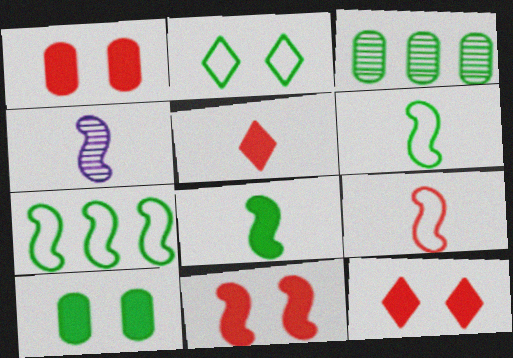[[1, 11, 12], 
[2, 3, 8], 
[4, 7, 11], 
[4, 8, 9]]